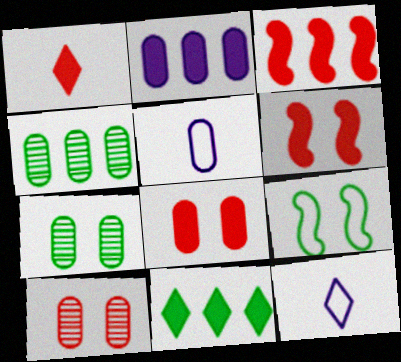[[1, 3, 8], 
[2, 3, 11], 
[3, 7, 12], 
[4, 5, 8], 
[4, 6, 12]]